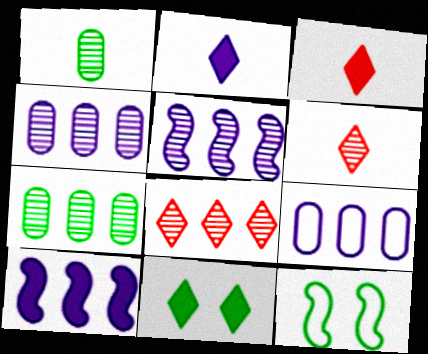[[3, 4, 12], 
[5, 7, 8]]